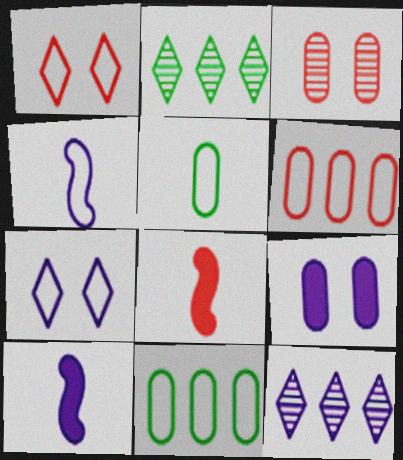[[1, 4, 11], 
[4, 9, 12]]